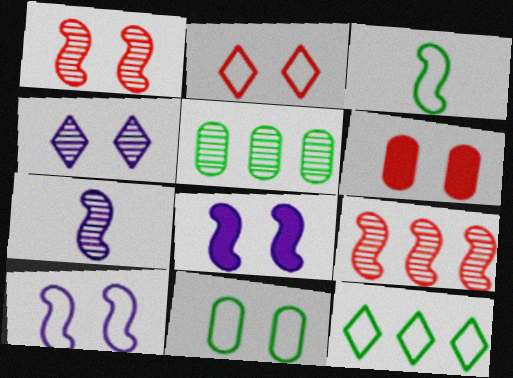[[1, 2, 6], 
[2, 10, 11], 
[3, 8, 9], 
[3, 11, 12], 
[6, 7, 12]]